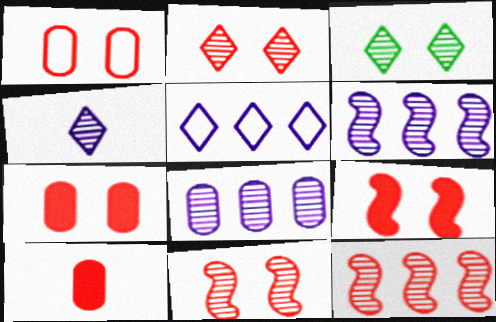[[1, 2, 9]]